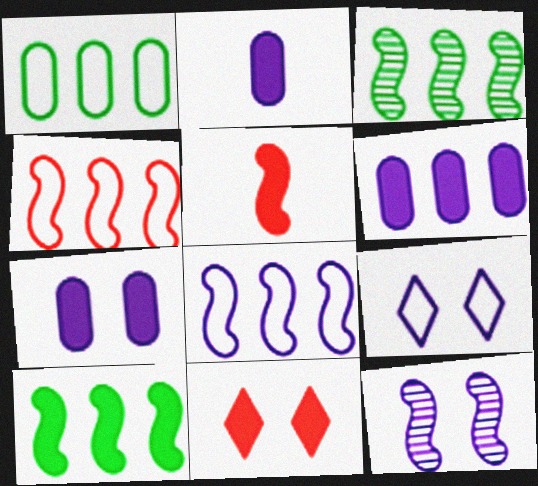[[2, 6, 7], 
[2, 10, 11], 
[7, 9, 12]]